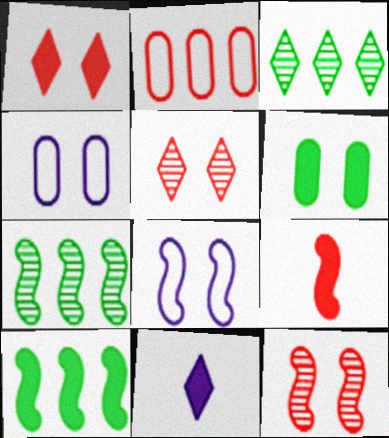[[2, 5, 9], 
[3, 4, 9], 
[5, 6, 8], 
[7, 8, 9]]